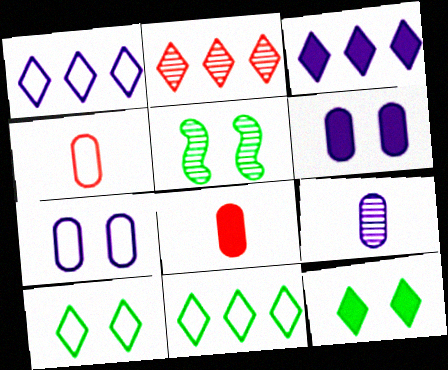[[1, 5, 8], 
[2, 3, 11], 
[2, 5, 9], 
[3, 4, 5]]